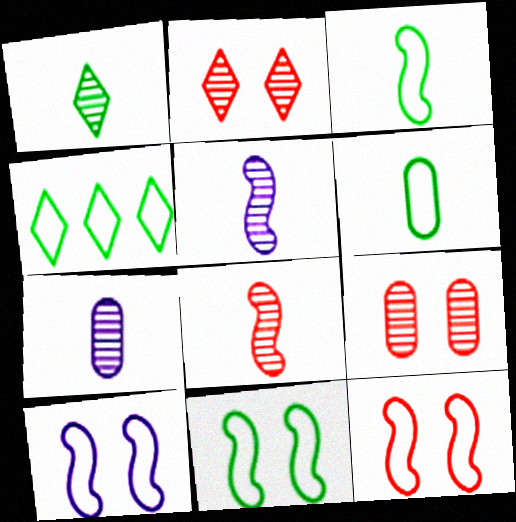[[1, 7, 8], 
[4, 6, 11], 
[10, 11, 12]]